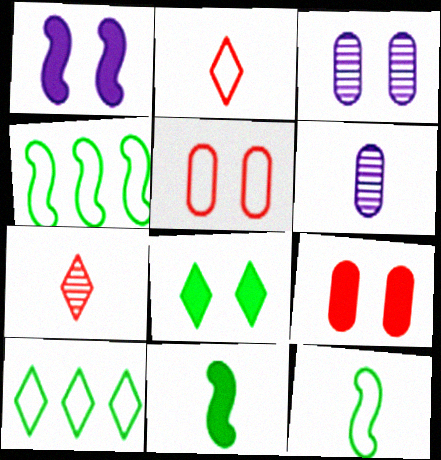[[1, 8, 9], 
[2, 6, 11]]